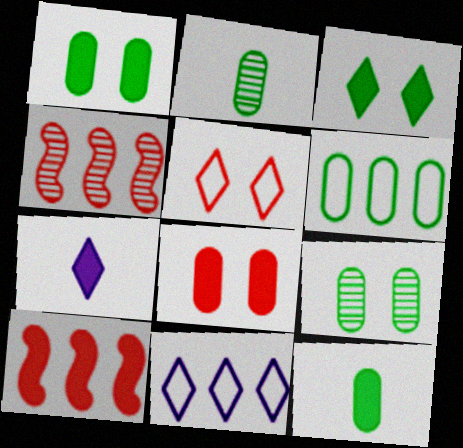[[1, 2, 6], 
[1, 7, 10], 
[6, 9, 12]]